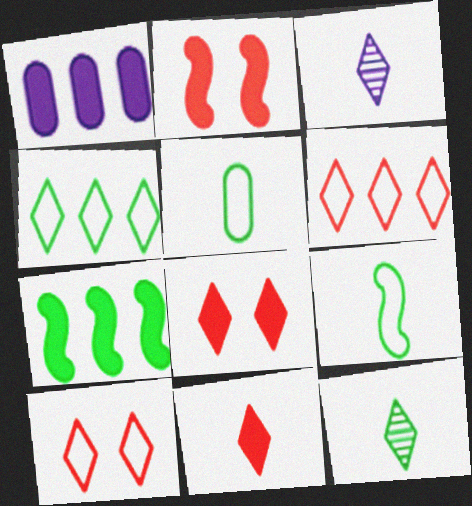[[3, 4, 8]]